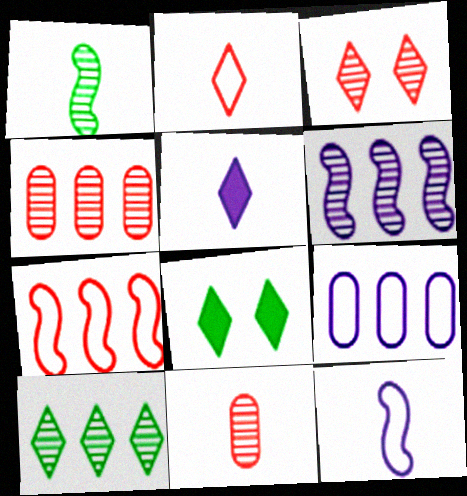[[4, 6, 10], 
[4, 8, 12]]